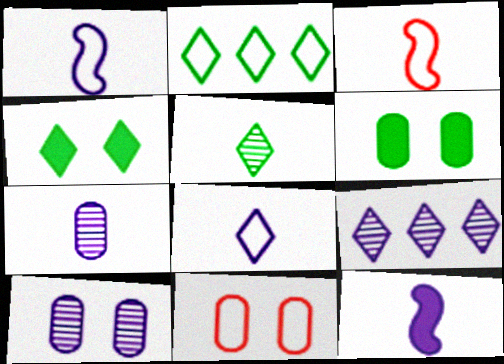[[1, 2, 11], 
[2, 4, 5], 
[3, 6, 9], 
[6, 10, 11], 
[7, 8, 12]]